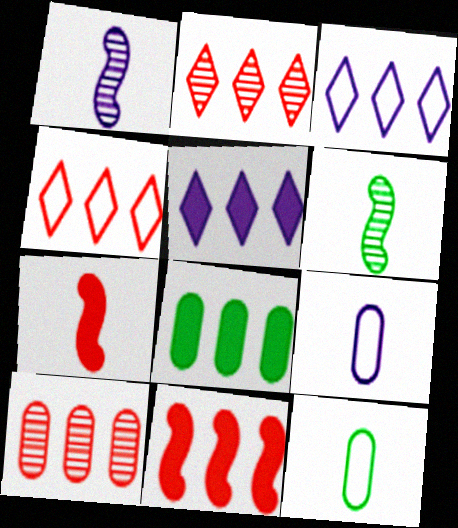[[4, 10, 11], 
[5, 8, 11]]